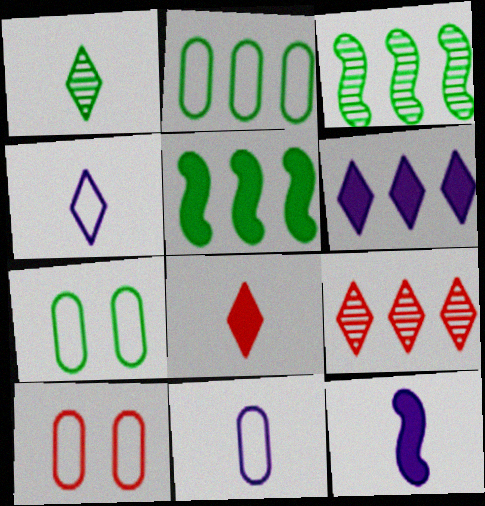[[1, 4, 8], 
[1, 5, 7], 
[2, 10, 11], 
[7, 9, 12]]